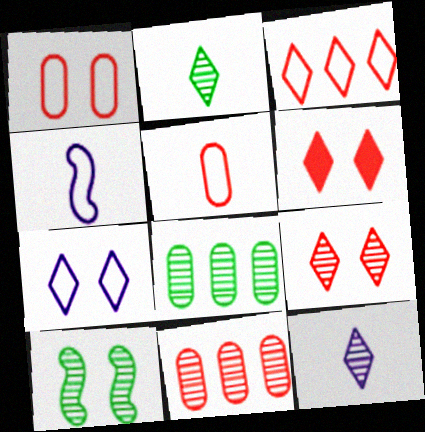[[2, 8, 10], 
[4, 6, 8], 
[10, 11, 12]]